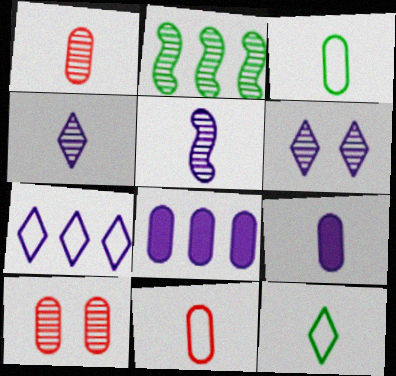[[1, 2, 6], 
[1, 3, 9], 
[2, 4, 10], 
[3, 8, 10]]